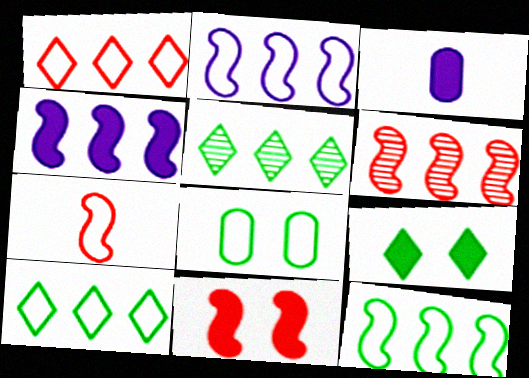[[4, 6, 12], 
[6, 7, 11]]